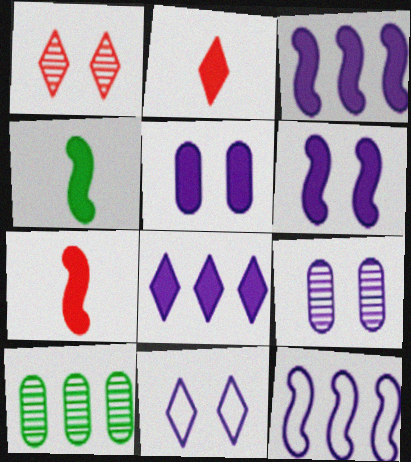[[6, 9, 11], 
[7, 10, 11]]